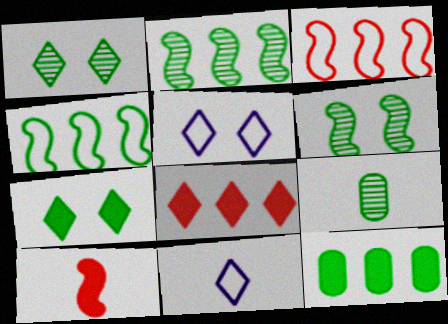[[1, 2, 9], 
[1, 8, 11], 
[4, 7, 9], 
[9, 10, 11]]